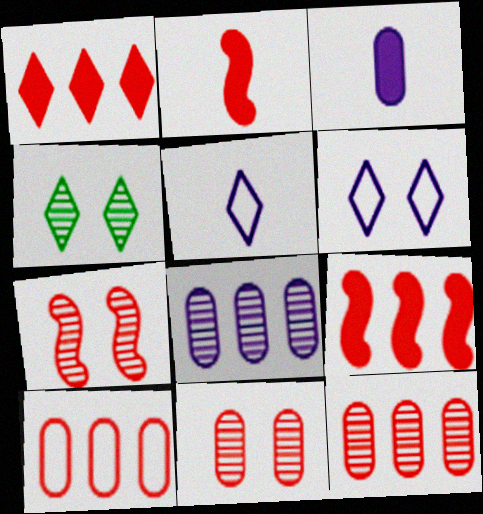[[1, 4, 5]]